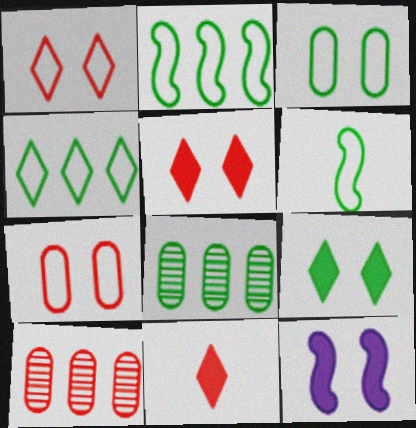[[3, 4, 6], 
[6, 8, 9]]